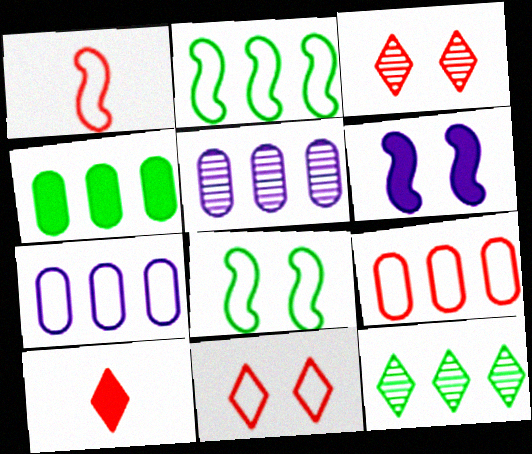[[1, 9, 11], 
[2, 4, 12], 
[4, 5, 9], 
[4, 6, 10], 
[5, 8, 10]]